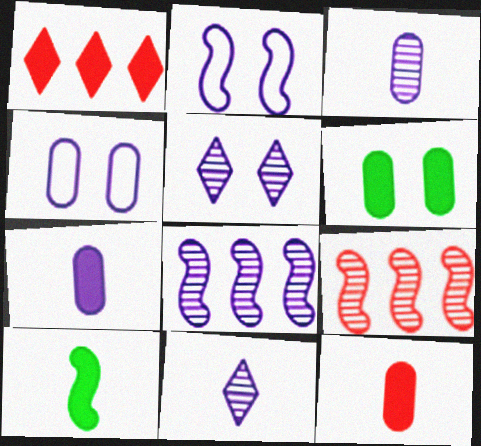[[2, 9, 10], 
[3, 5, 8]]